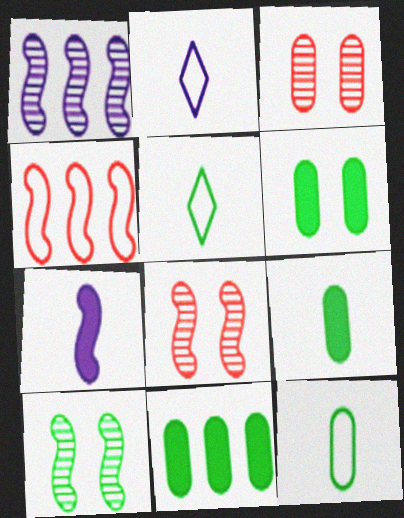[[2, 8, 11], 
[4, 7, 10], 
[5, 10, 11], 
[6, 9, 11]]